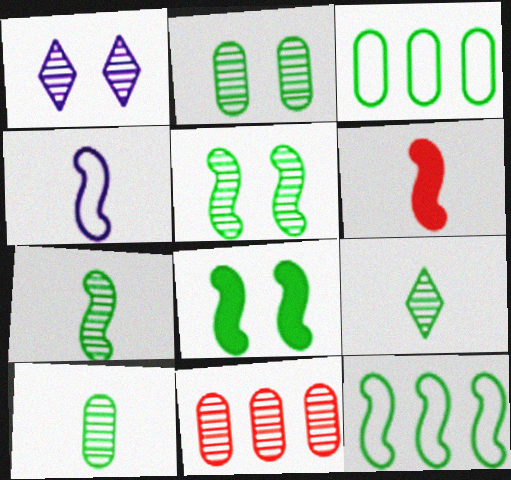[[1, 3, 6], 
[1, 7, 11], 
[3, 8, 9], 
[4, 6, 7], 
[7, 8, 12], 
[7, 9, 10]]